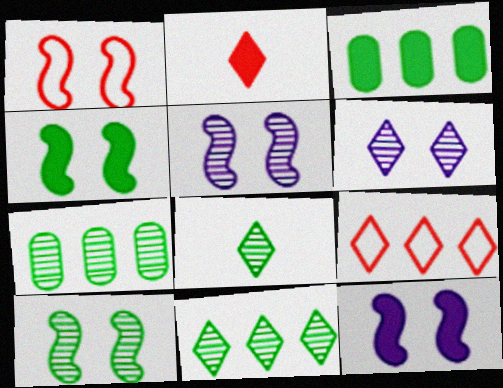[[1, 4, 5], 
[1, 10, 12], 
[2, 3, 12], 
[7, 8, 10]]